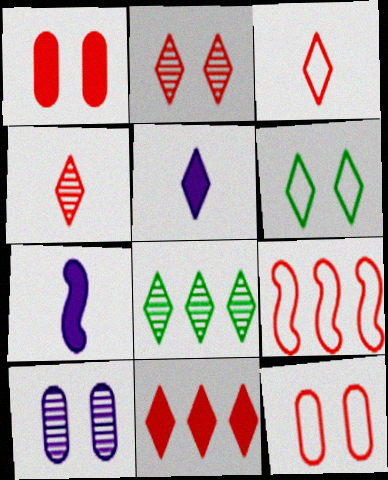[[1, 4, 9], 
[2, 3, 11], 
[3, 9, 12], 
[7, 8, 12]]